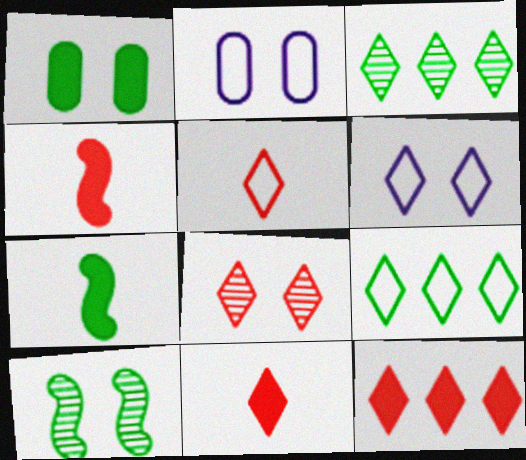[[2, 3, 4], 
[3, 6, 11], 
[5, 6, 9], 
[5, 8, 12]]